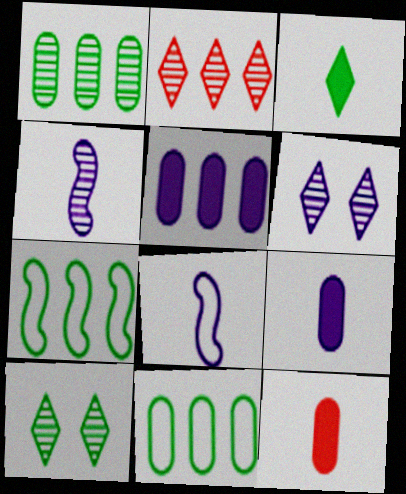[[2, 5, 7], 
[5, 6, 8], 
[6, 7, 12]]